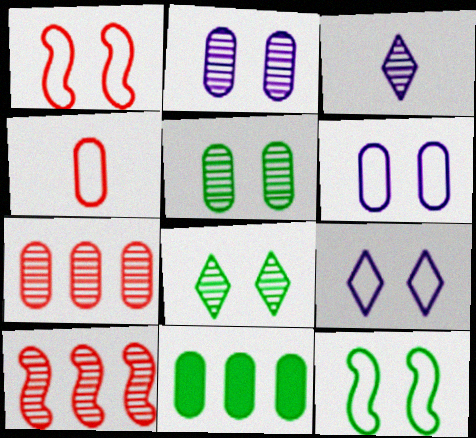[[1, 3, 11], 
[2, 4, 11], 
[3, 5, 10]]